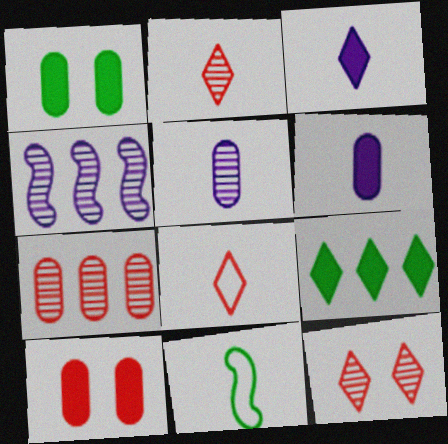[[1, 4, 8], 
[2, 6, 11]]